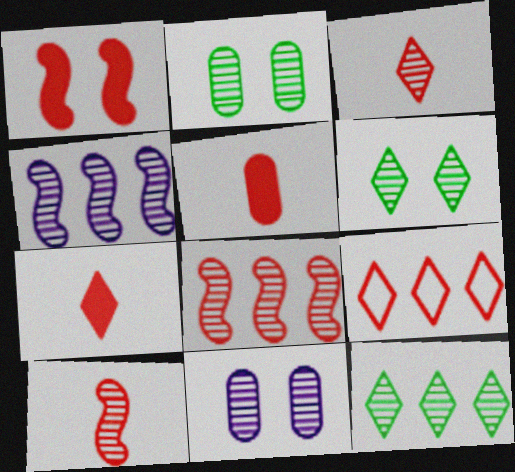[[2, 3, 4], 
[10, 11, 12]]